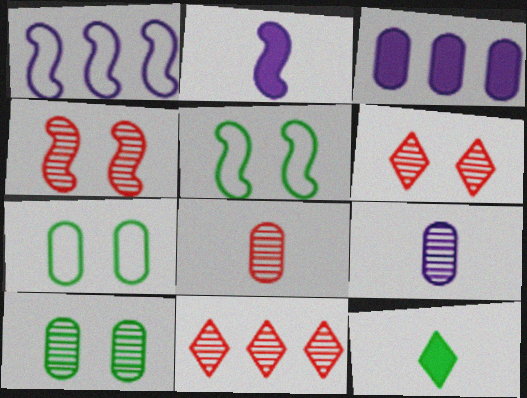[[2, 7, 11], 
[3, 7, 8], 
[4, 8, 11]]